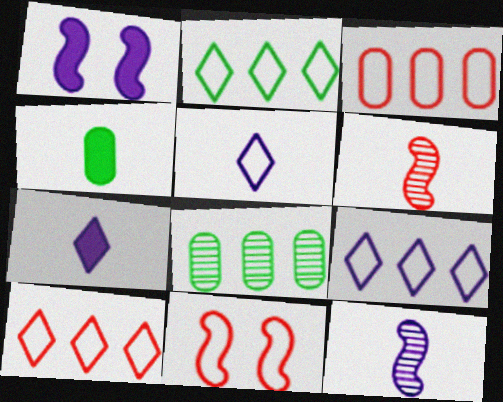[[2, 9, 10], 
[4, 5, 6], 
[7, 8, 11]]